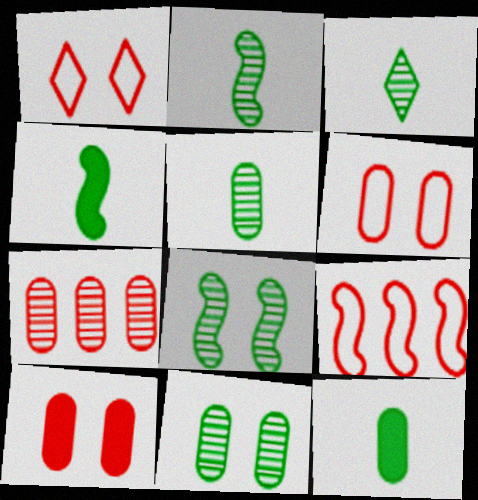[[2, 3, 5]]